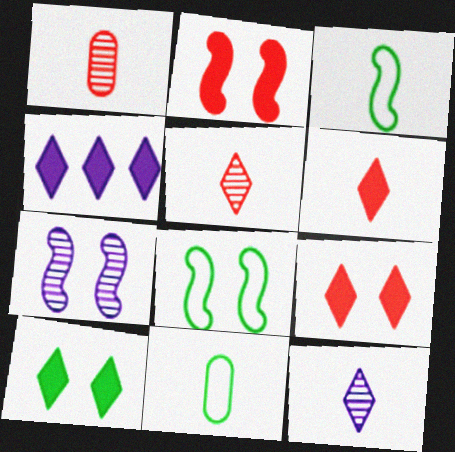[[1, 4, 8], 
[2, 7, 8], 
[4, 6, 10]]